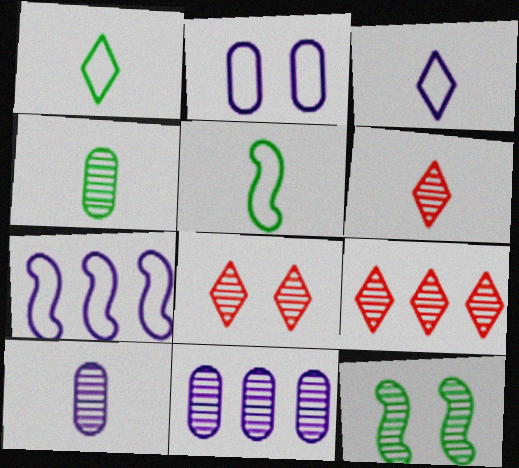[[2, 3, 7], 
[6, 8, 9], 
[6, 11, 12], 
[9, 10, 12]]